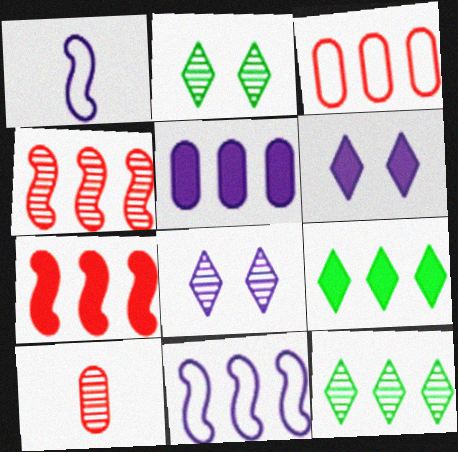[[1, 5, 8], 
[5, 7, 9]]